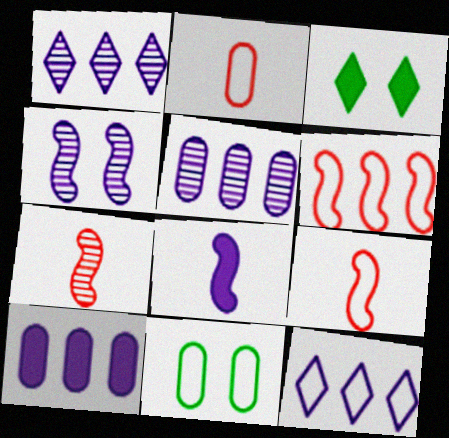[[3, 5, 9], 
[9, 11, 12]]